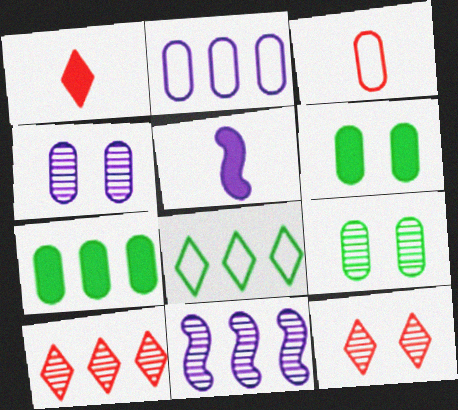[[3, 4, 7]]